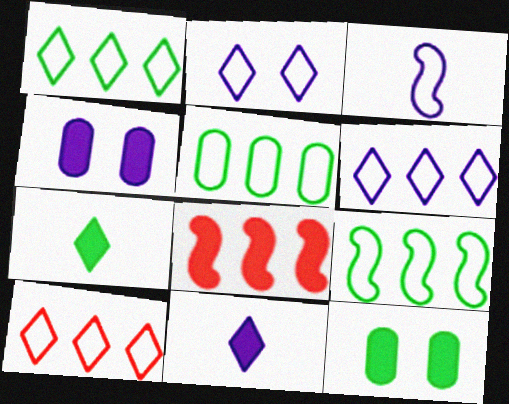[[1, 5, 9], 
[1, 6, 10], 
[4, 7, 8], 
[8, 11, 12]]